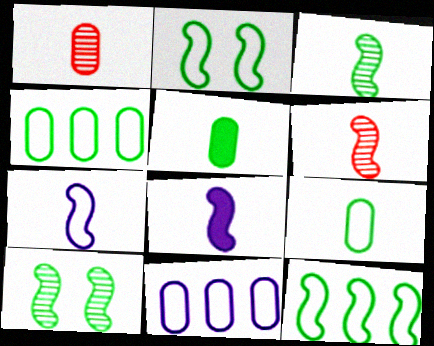[]